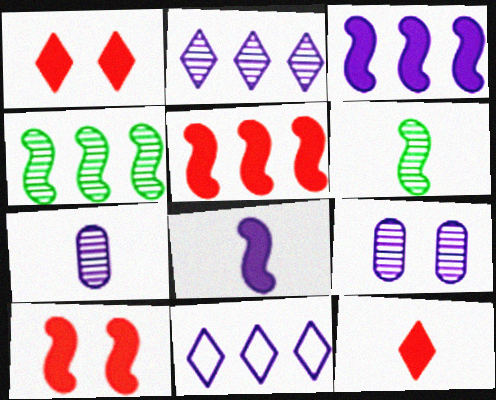[[8, 9, 11]]